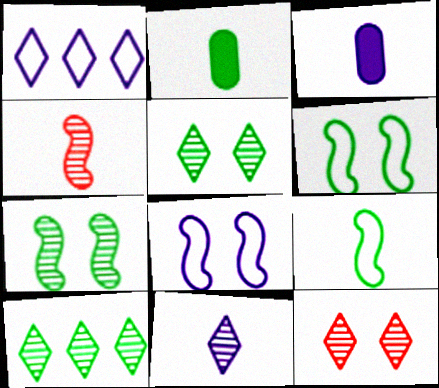[[2, 6, 10], 
[10, 11, 12]]